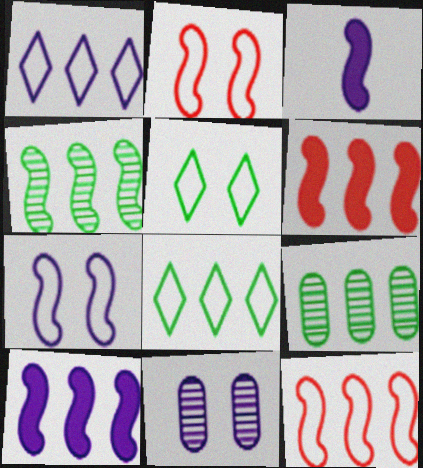[[1, 3, 11], 
[1, 6, 9], 
[2, 3, 4], 
[4, 10, 12]]